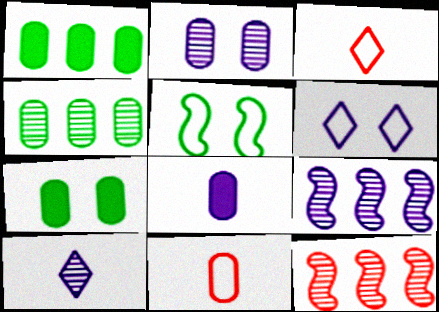[[1, 2, 11], 
[2, 9, 10], 
[3, 7, 9], 
[6, 8, 9]]